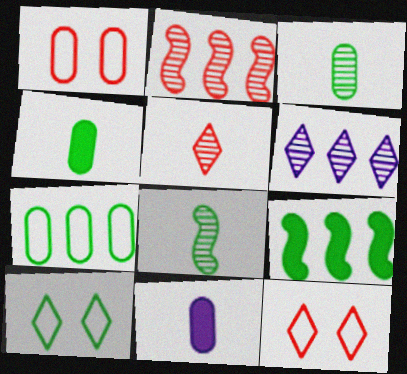[[2, 10, 11], 
[3, 9, 10]]